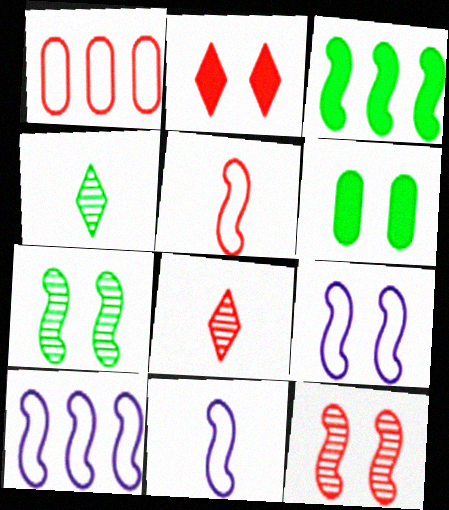[[3, 11, 12], 
[6, 8, 10], 
[9, 10, 11]]